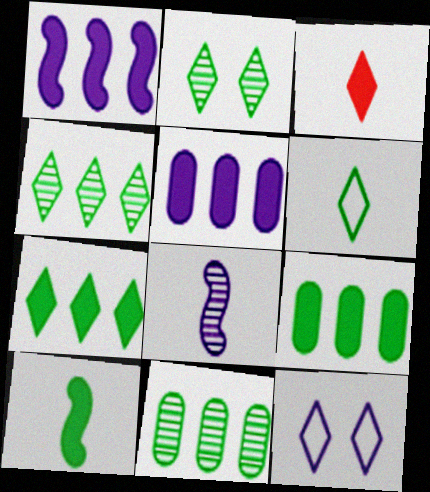[[2, 6, 7], 
[3, 4, 12], 
[5, 8, 12]]